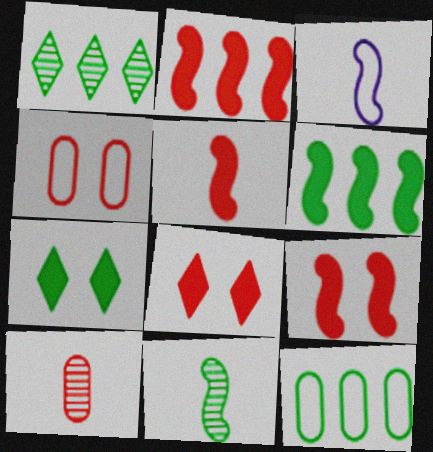[[1, 6, 12], 
[2, 5, 9], 
[3, 5, 11], 
[7, 11, 12]]